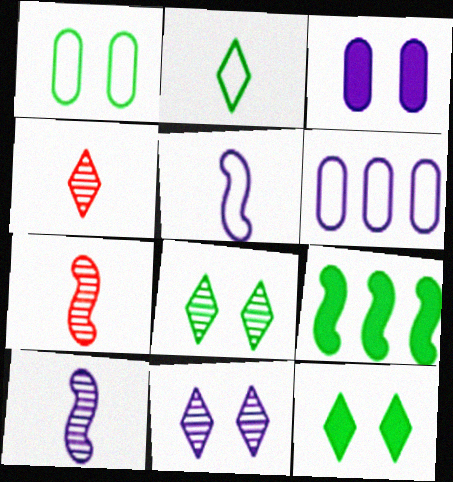[[6, 7, 12]]